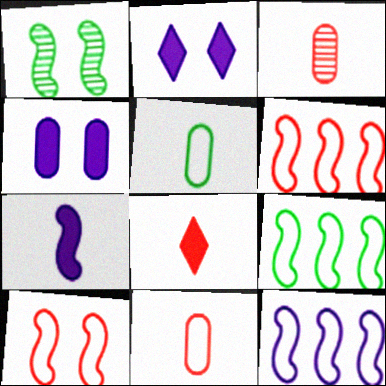[[1, 6, 7], 
[2, 3, 9], 
[6, 9, 12]]